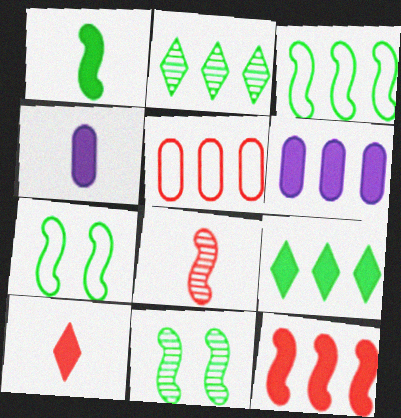[[1, 3, 11], 
[1, 4, 10], 
[6, 9, 12]]